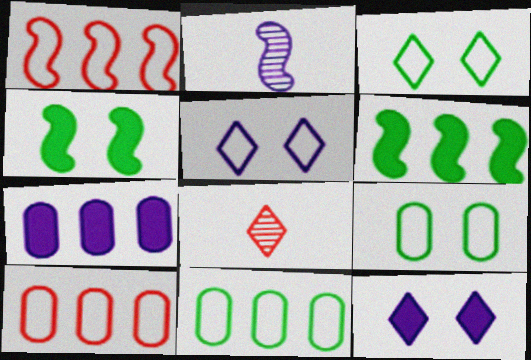[[1, 2, 4], 
[2, 5, 7]]